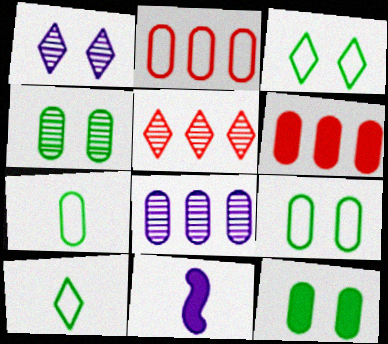[[4, 9, 12], 
[5, 9, 11]]